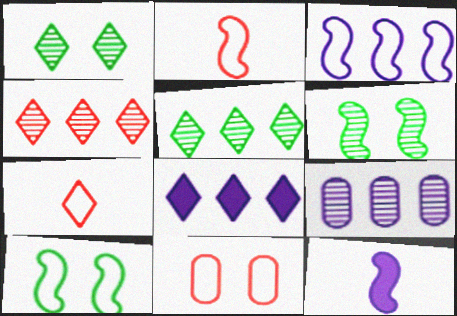[[1, 7, 8], 
[2, 3, 10], 
[3, 8, 9], 
[5, 11, 12]]